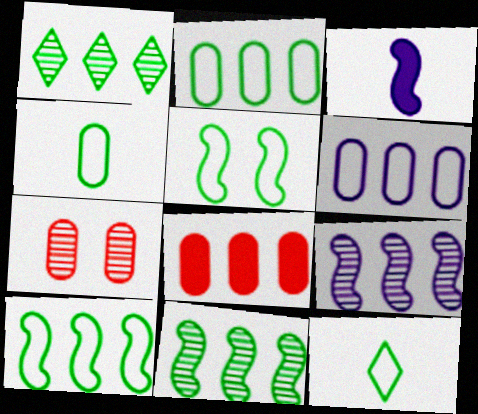[[2, 5, 12]]